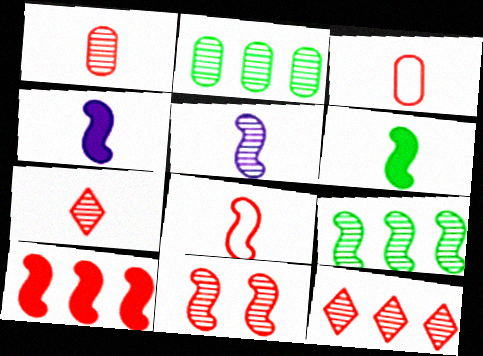[[1, 11, 12], 
[5, 6, 8], 
[5, 9, 11], 
[8, 10, 11]]